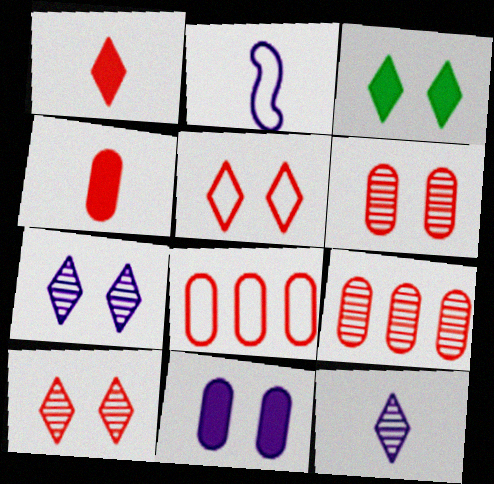[[2, 3, 9], 
[3, 5, 7], 
[4, 6, 8]]